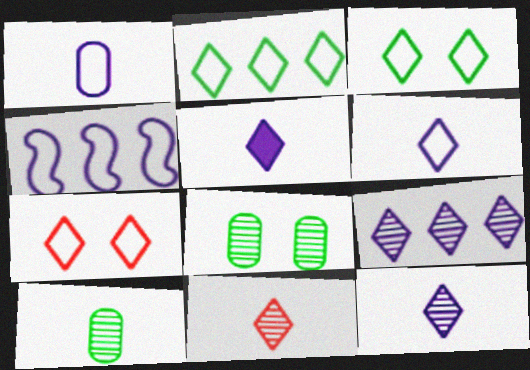[[2, 6, 7], 
[5, 6, 12]]